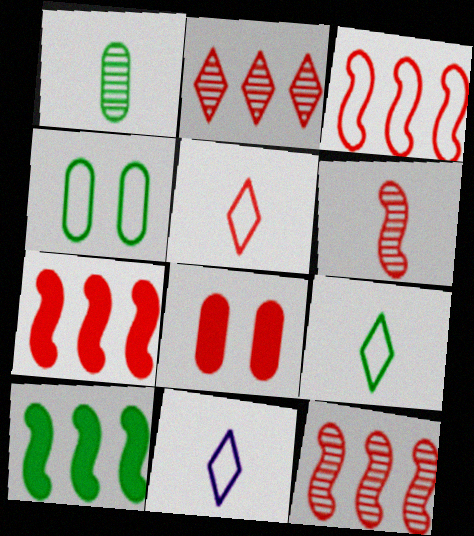[[3, 4, 11], 
[3, 7, 12], 
[5, 8, 12], 
[5, 9, 11]]